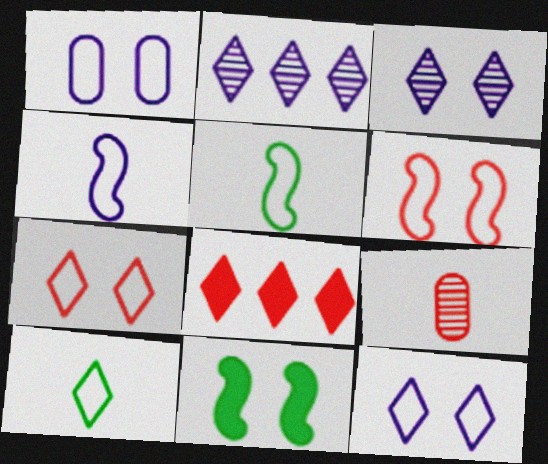[[3, 8, 10], 
[6, 8, 9]]